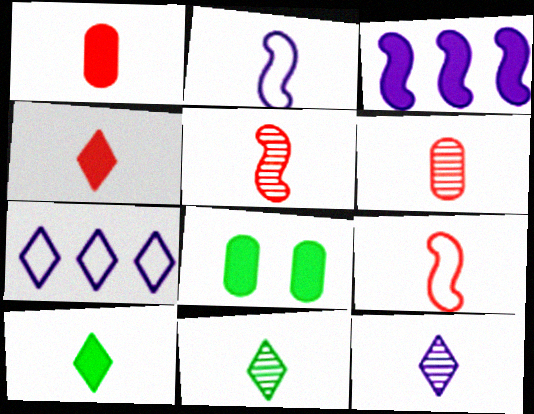[[1, 2, 11], 
[2, 6, 10], 
[3, 4, 8], 
[4, 6, 9], 
[5, 7, 8]]